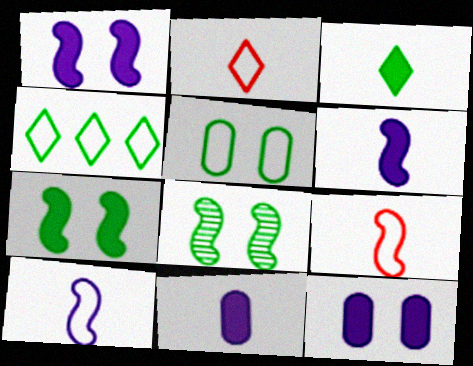[]